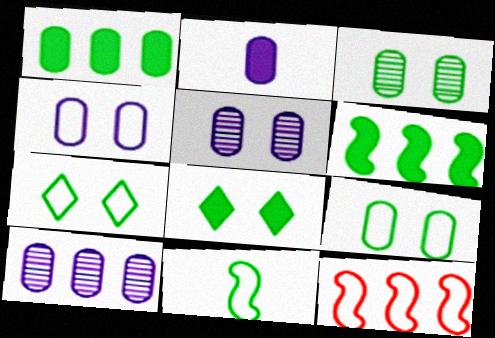[[2, 4, 10]]